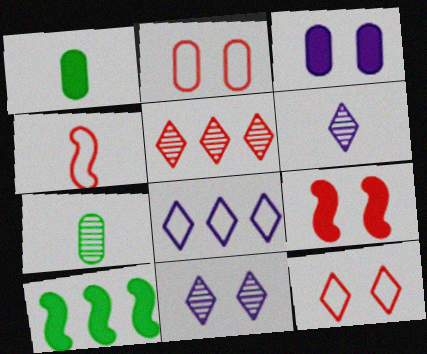[[1, 4, 6], 
[2, 6, 10], 
[7, 8, 9]]